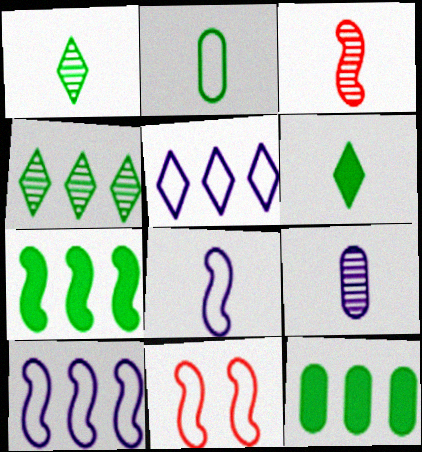[[1, 3, 9], 
[2, 5, 11]]